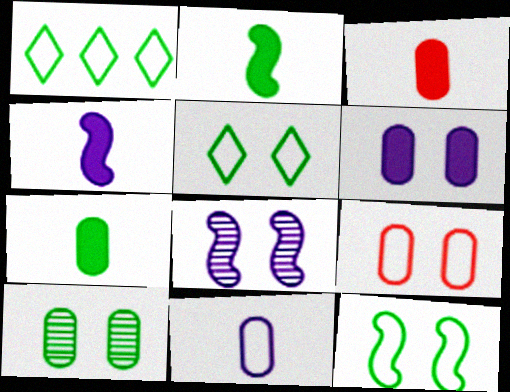[[1, 2, 10], 
[1, 3, 8], 
[6, 9, 10]]